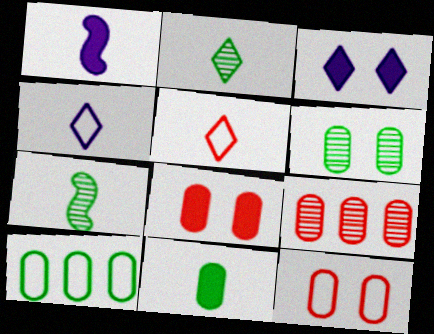[[6, 10, 11]]